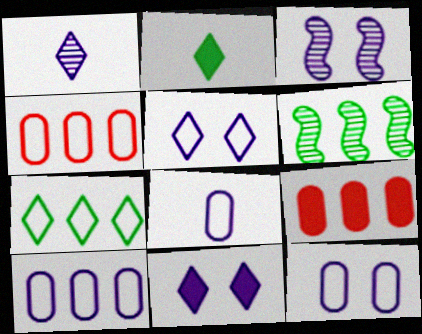[[2, 3, 4], 
[3, 11, 12], 
[8, 10, 12]]